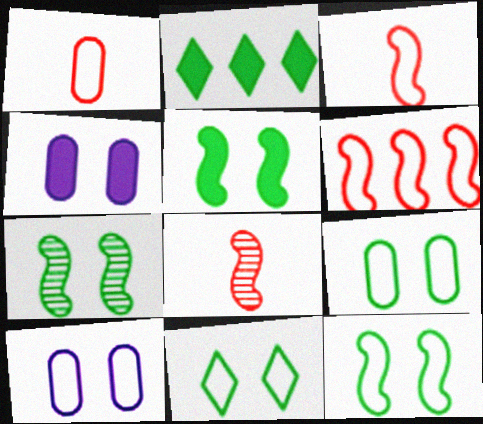[[2, 8, 10], 
[5, 7, 12], 
[9, 11, 12]]